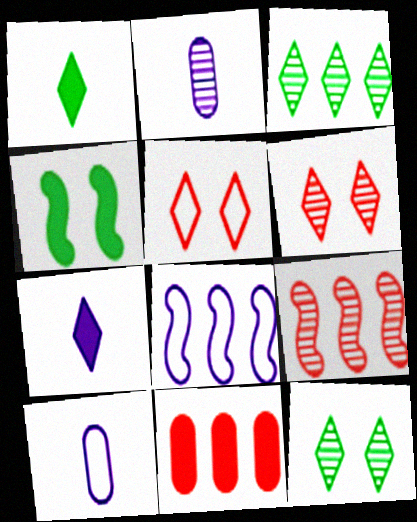[[2, 9, 12], 
[3, 5, 7], 
[3, 8, 11], 
[4, 7, 11]]